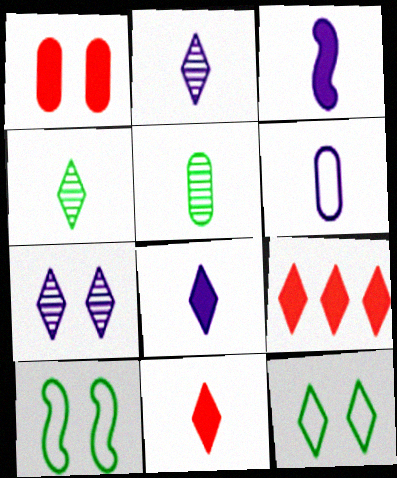[[1, 7, 10], 
[2, 3, 6], 
[2, 9, 12]]